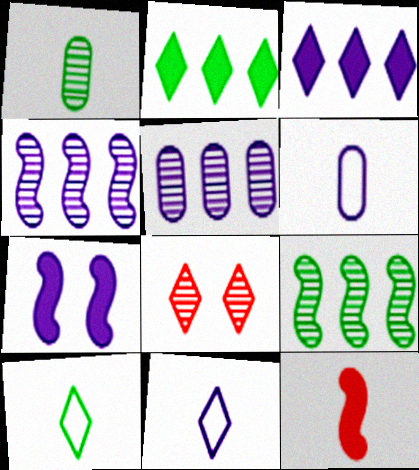[[1, 4, 8], 
[1, 11, 12], 
[2, 8, 11], 
[3, 8, 10], 
[5, 7, 11]]